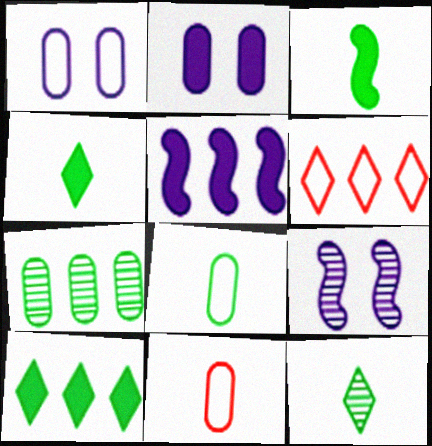[[2, 7, 11], 
[3, 8, 12], 
[5, 6, 7], 
[9, 10, 11]]